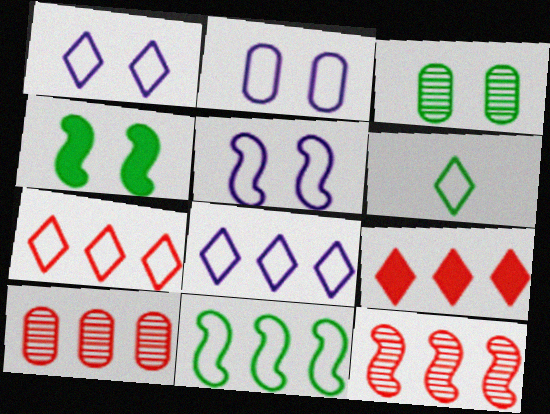[[1, 2, 5], 
[1, 6, 7]]